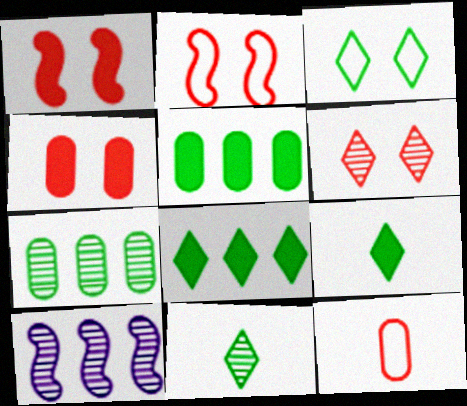[[2, 4, 6], 
[3, 8, 11]]